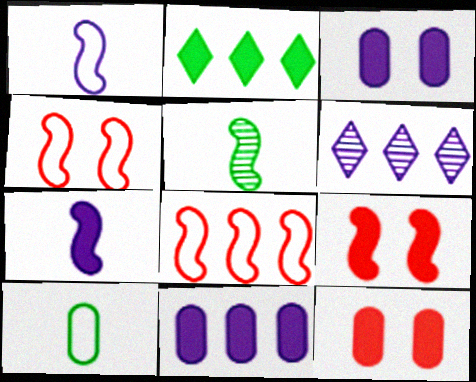[[1, 3, 6], 
[2, 7, 12], 
[6, 9, 10]]